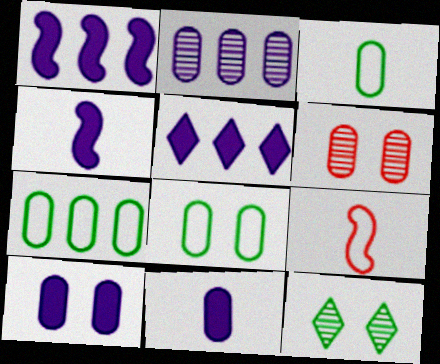[[3, 7, 8], 
[4, 5, 10], 
[6, 7, 11], 
[6, 8, 10]]